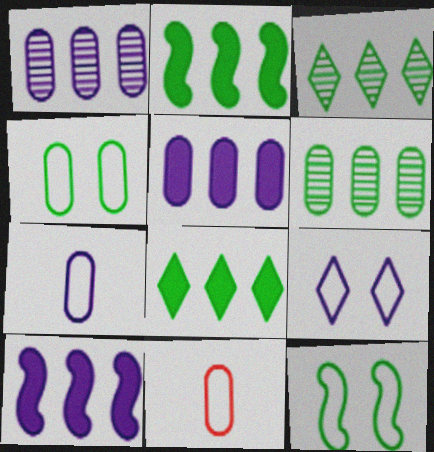[]